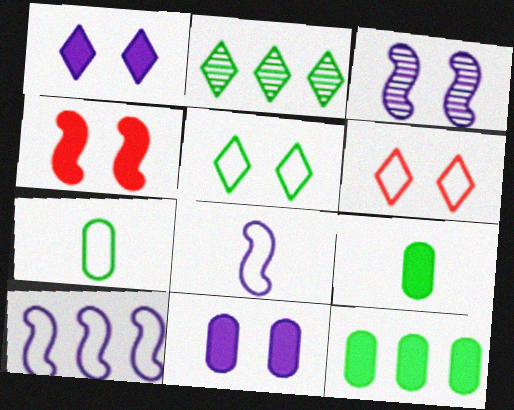[[6, 7, 10]]